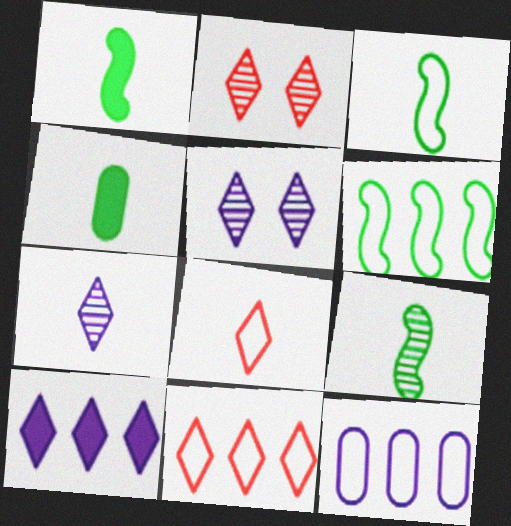[[1, 2, 12], 
[1, 3, 9], 
[6, 11, 12]]